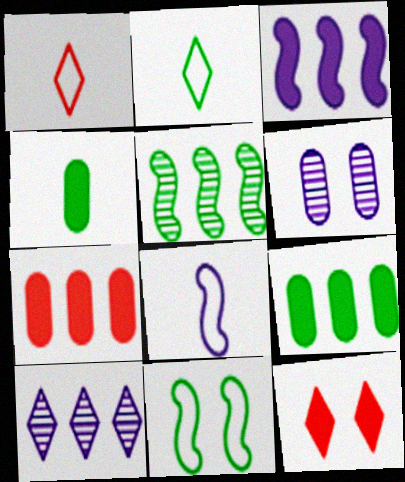[[2, 10, 12], 
[3, 4, 12], 
[6, 11, 12]]